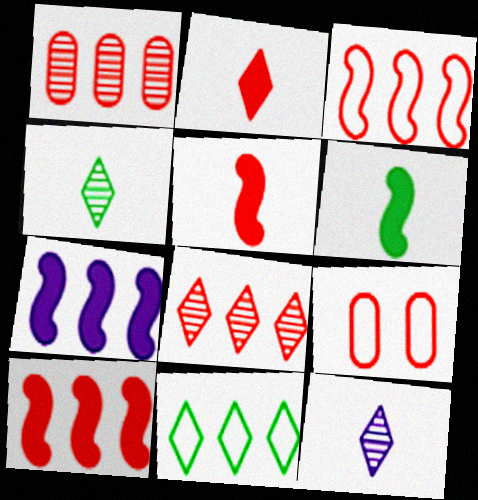[[1, 7, 11], 
[4, 7, 9], 
[5, 8, 9]]